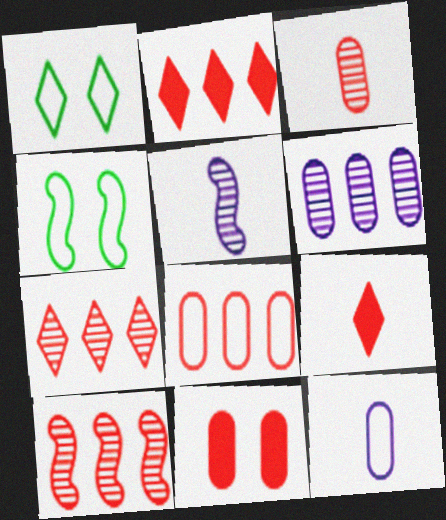[[2, 8, 10], 
[3, 8, 11], 
[4, 6, 9]]